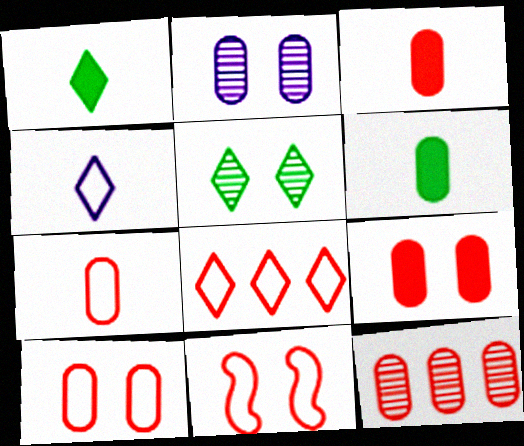[[3, 10, 12], 
[7, 8, 11], 
[7, 9, 12]]